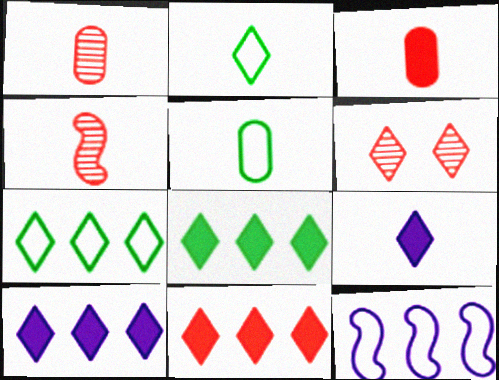[[2, 6, 10], 
[4, 5, 9], 
[6, 7, 9], 
[8, 10, 11]]